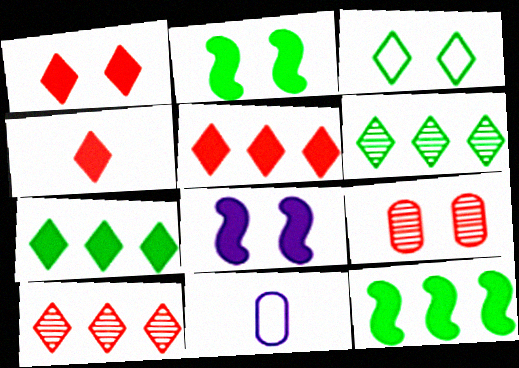[[1, 4, 5], 
[2, 10, 11], 
[3, 8, 9]]